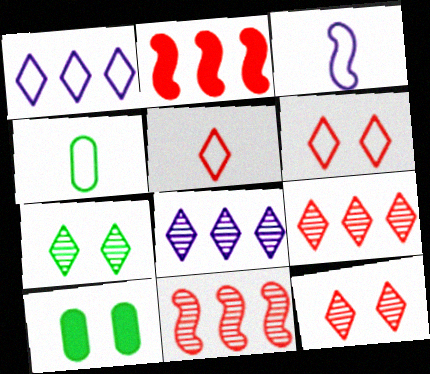[[3, 4, 5], 
[3, 9, 10]]